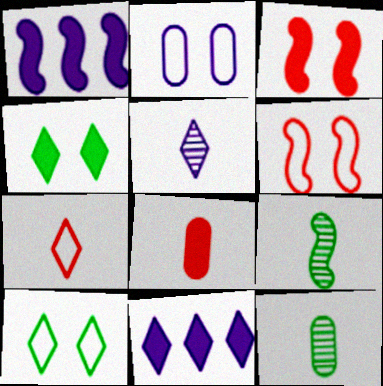[[1, 2, 5], 
[1, 4, 8], 
[1, 6, 9], 
[2, 6, 10], 
[6, 11, 12]]